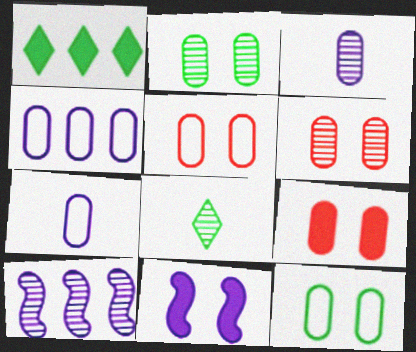[[5, 6, 9], 
[6, 8, 10]]